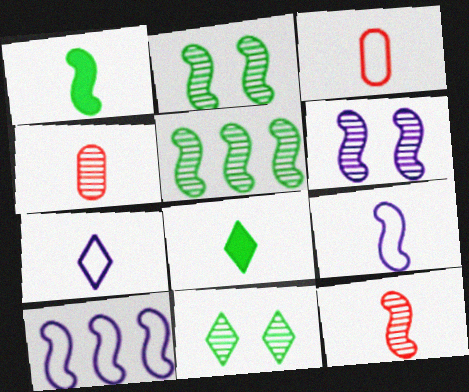[[1, 4, 7], 
[1, 9, 12], 
[4, 8, 9], 
[5, 6, 12]]